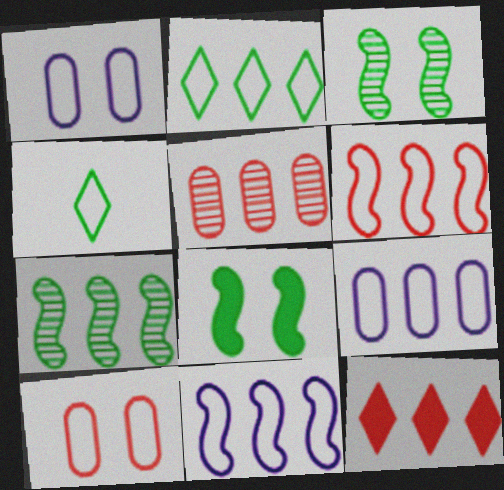[[1, 4, 6], 
[2, 6, 9], 
[4, 10, 11], 
[5, 6, 12], 
[7, 9, 12]]